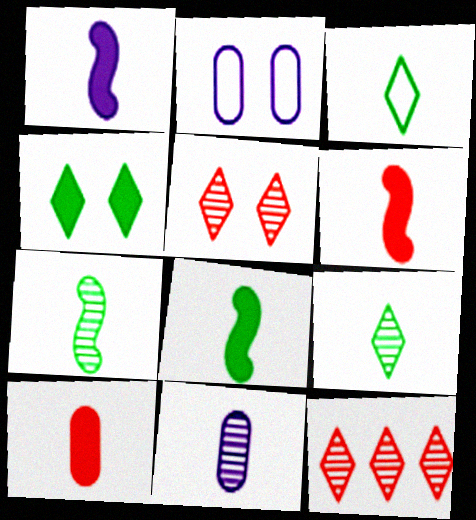[[1, 6, 8], 
[2, 8, 12], 
[3, 6, 11]]